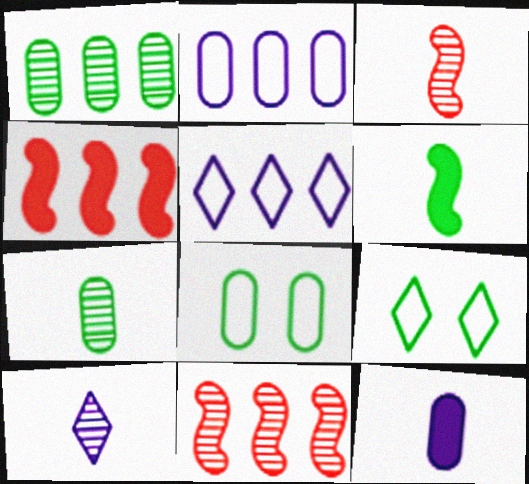[[1, 4, 5], 
[1, 6, 9], 
[3, 7, 10], 
[4, 8, 10], 
[9, 11, 12]]